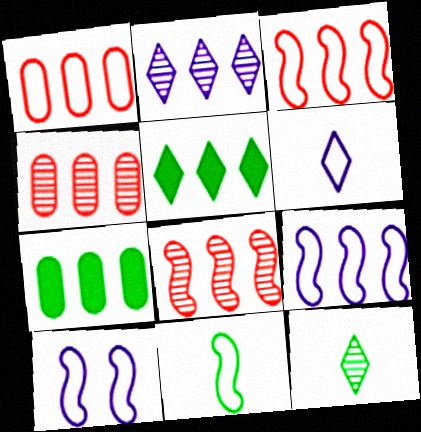[[2, 3, 7], 
[3, 10, 11], 
[4, 5, 9]]